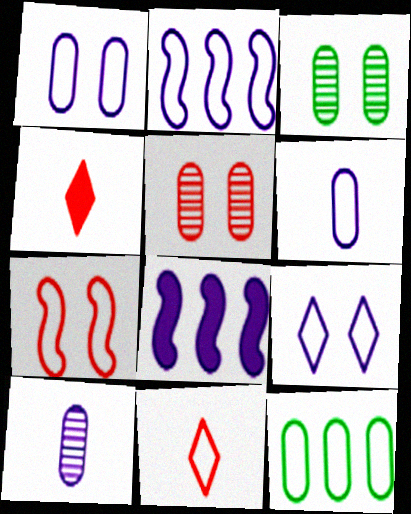[[2, 3, 4], 
[2, 6, 9], 
[3, 8, 11], 
[8, 9, 10]]